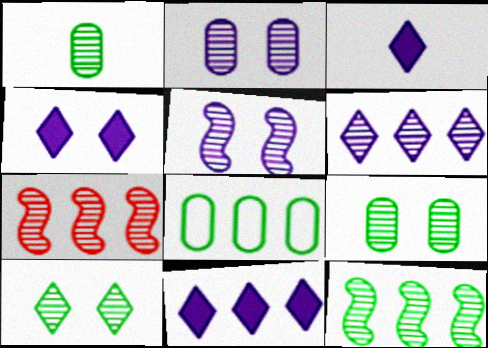[[1, 10, 12], 
[3, 4, 11], 
[7, 8, 11]]